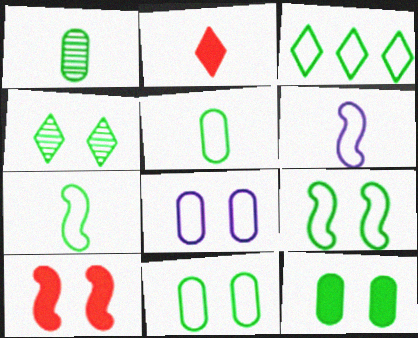[[1, 2, 6], 
[3, 5, 9], 
[3, 7, 11], 
[4, 8, 10], 
[4, 9, 12]]